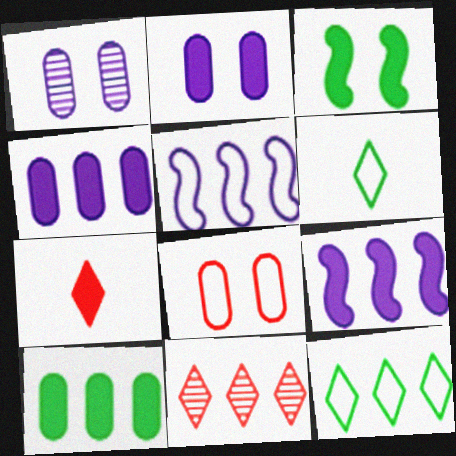[[3, 4, 7], 
[5, 6, 8], 
[5, 10, 11]]